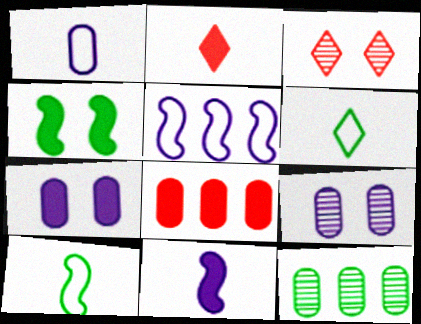[[4, 6, 12]]